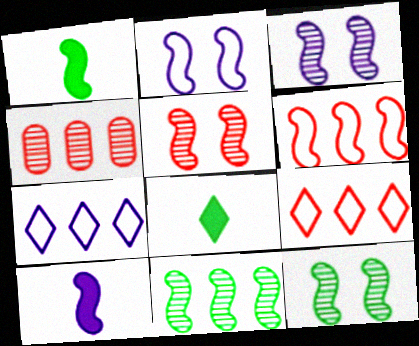[[1, 3, 6], 
[2, 4, 8], 
[3, 5, 12], 
[6, 10, 12]]